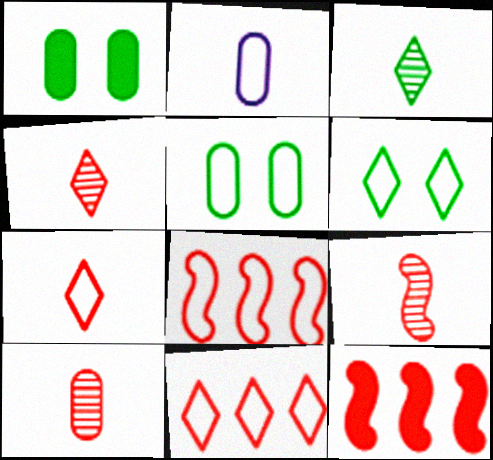[[2, 6, 8], 
[4, 9, 10]]